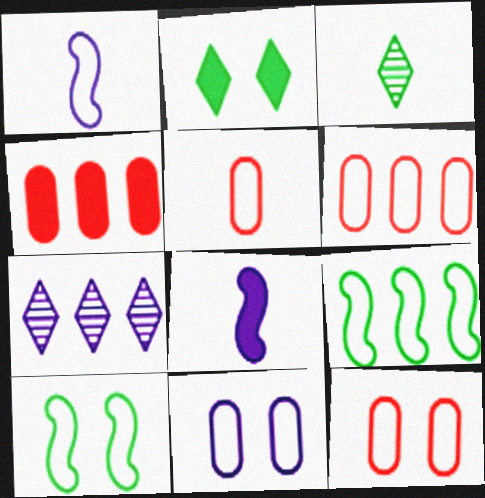[[2, 4, 8], 
[3, 5, 8], 
[4, 7, 9], 
[5, 6, 12], 
[7, 8, 11]]